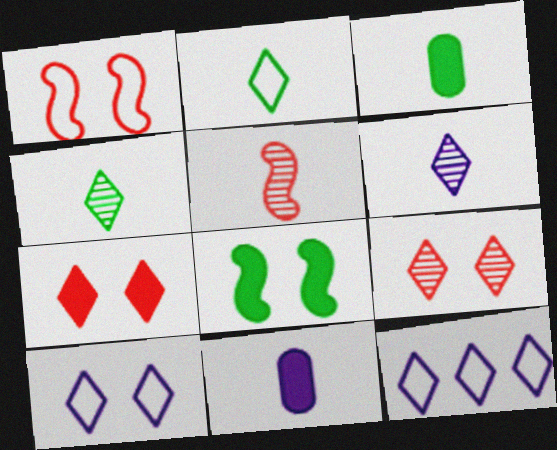[[2, 5, 11], 
[4, 7, 12]]